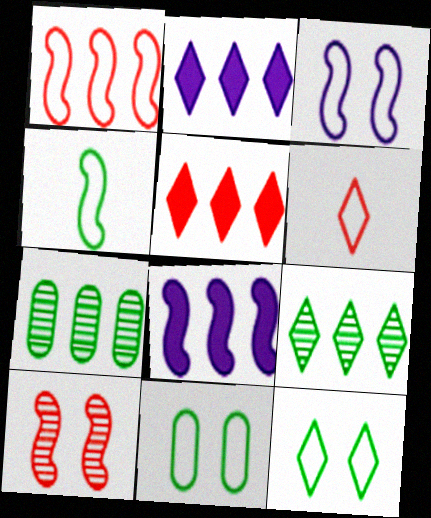[[1, 2, 7], 
[1, 3, 4], 
[4, 8, 10]]